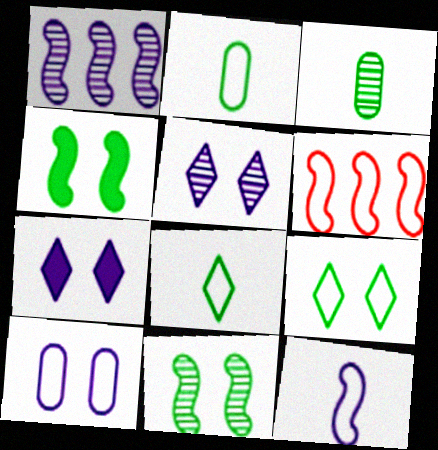[[3, 6, 7], 
[6, 8, 10]]